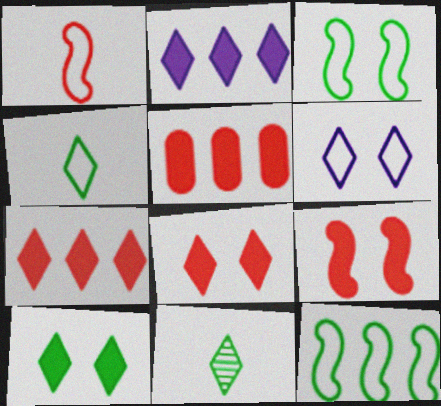[[6, 7, 11]]